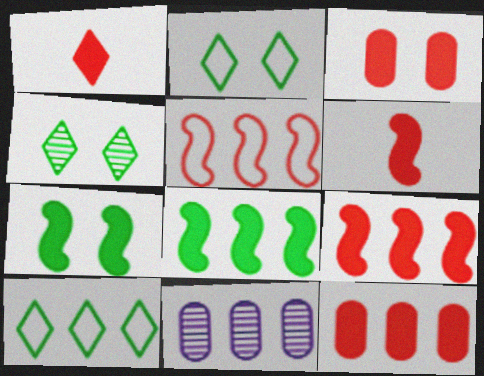[[1, 3, 9], 
[2, 6, 11], 
[9, 10, 11]]